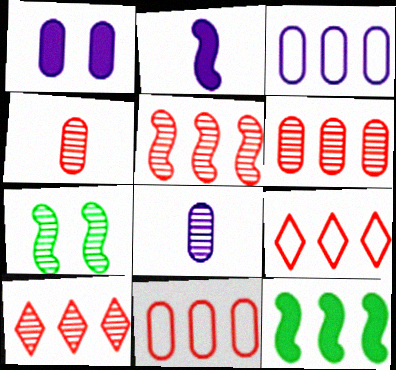[[1, 3, 8], 
[3, 10, 12], 
[5, 6, 10], 
[7, 8, 10]]